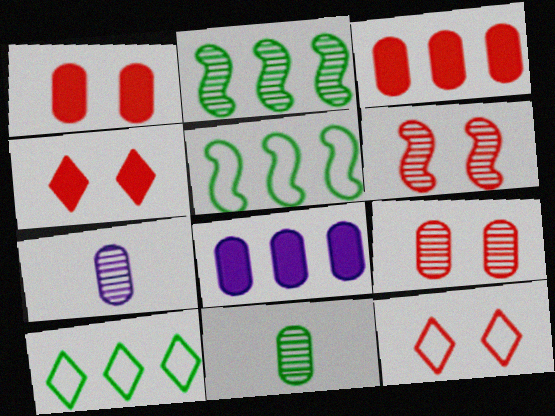[[1, 6, 12], 
[4, 5, 7]]